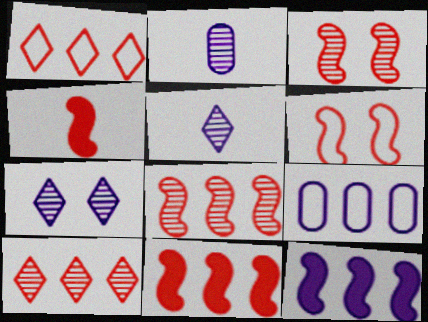[[4, 6, 8]]